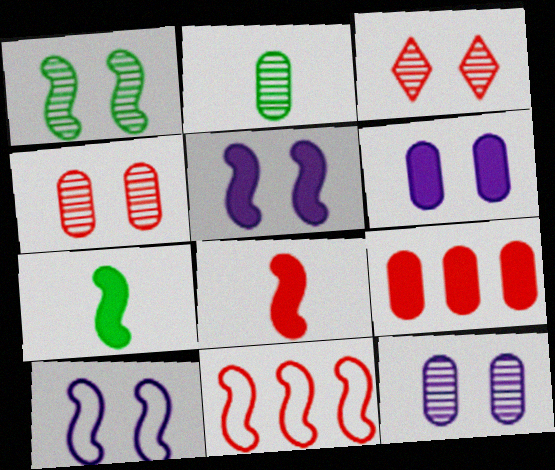[[1, 3, 12]]